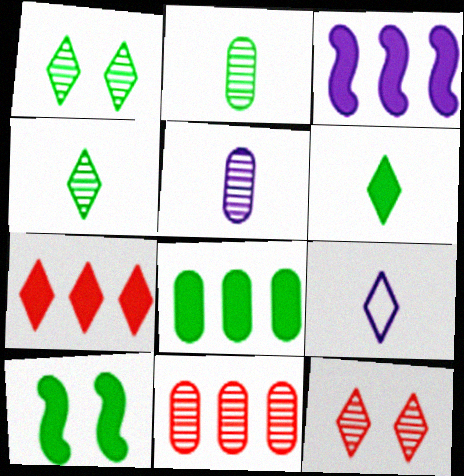[[1, 7, 9], 
[3, 7, 8], 
[6, 8, 10], 
[9, 10, 11]]